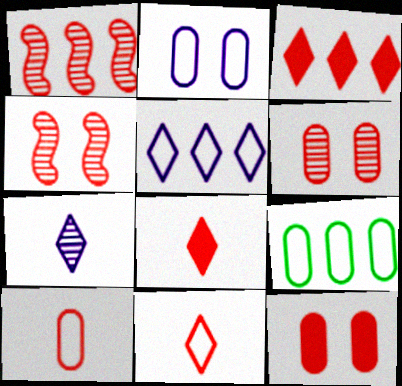[[1, 11, 12], 
[2, 9, 10], 
[3, 4, 10]]